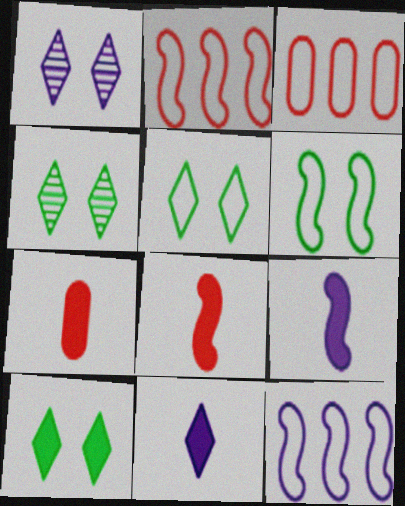[[3, 4, 9], 
[4, 5, 10], 
[4, 7, 12]]